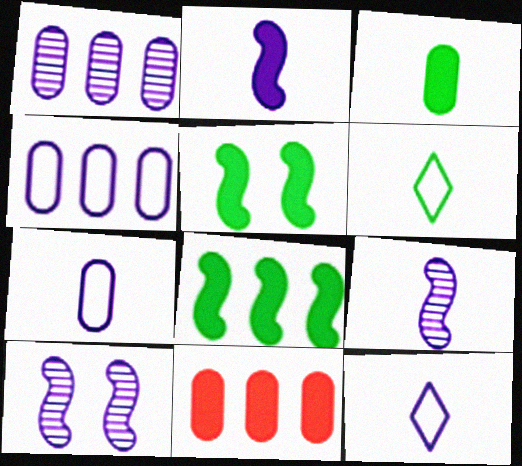[[6, 10, 11]]